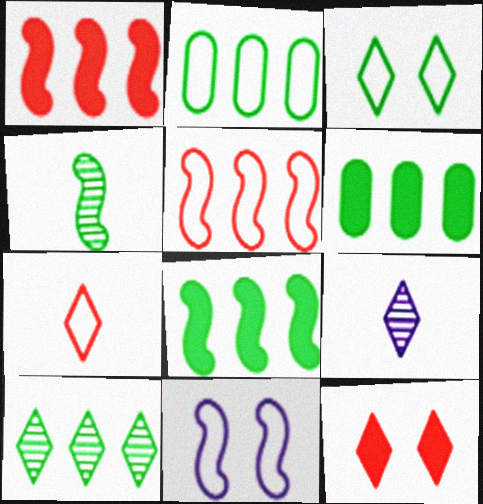[[1, 4, 11], 
[2, 7, 11], 
[2, 8, 10], 
[3, 4, 6]]